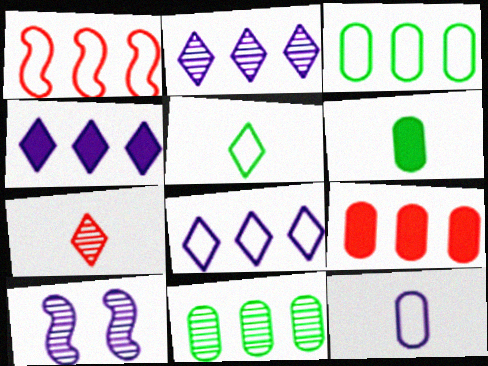[[1, 3, 8], 
[1, 4, 11], 
[2, 4, 8], 
[4, 10, 12], 
[5, 9, 10], 
[7, 10, 11]]